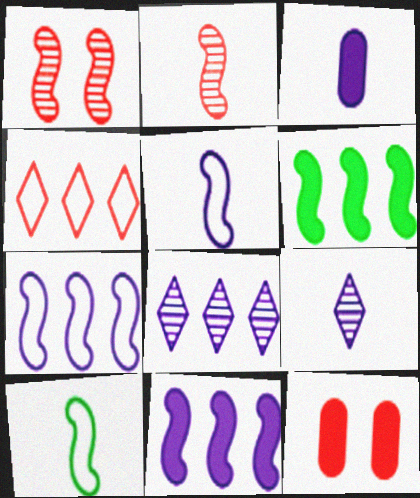[[1, 5, 6], 
[1, 10, 11], 
[2, 4, 12], 
[3, 5, 9], 
[8, 10, 12]]